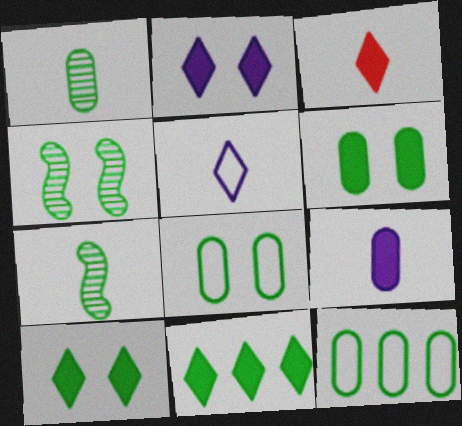[[1, 6, 12], 
[2, 3, 11], 
[4, 8, 10], 
[7, 8, 11], 
[7, 10, 12]]